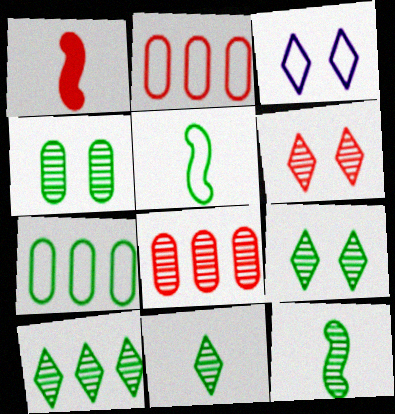[[1, 2, 6], 
[2, 3, 5], 
[4, 10, 12], 
[9, 10, 11]]